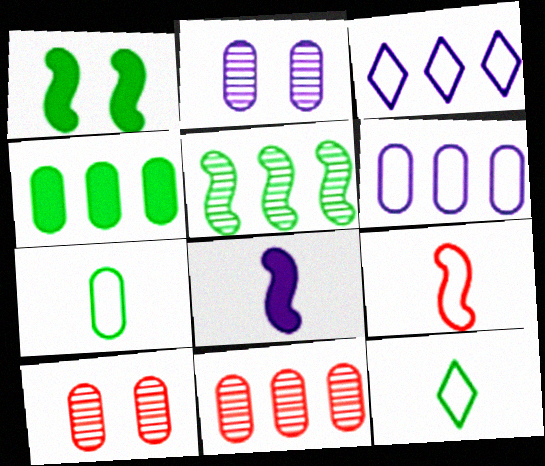[[2, 3, 8], 
[4, 6, 11]]